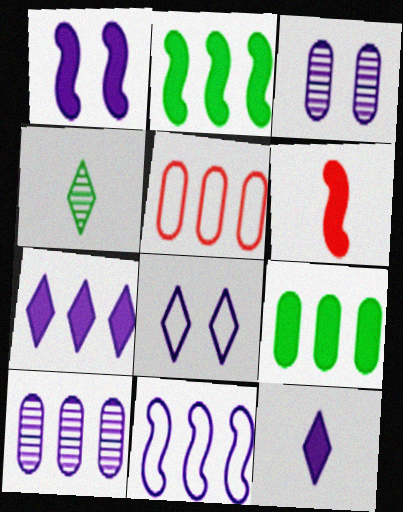[[1, 2, 6], 
[1, 3, 8], 
[1, 4, 5], 
[3, 11, 12], 
[5, 9, 10], 
[7, 10, 11]]